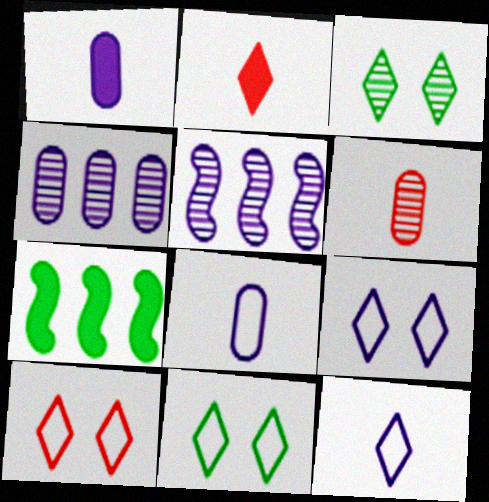[[1, 5, 9], 
[3, 5, 6], 
[6, 7, 9], 
[9, 10, 11]]